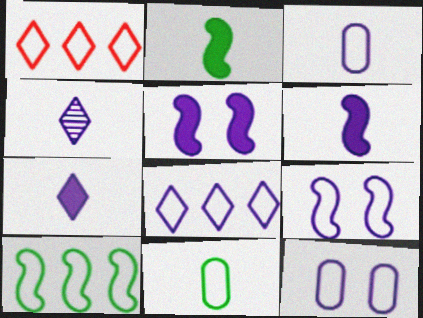[[1, 9, 11], 
[3, 4, 6], 
[3, 8, 9]]